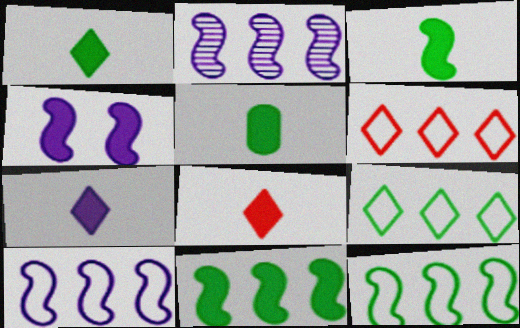[[1, 3, 5], 
[1, 7, 8]]